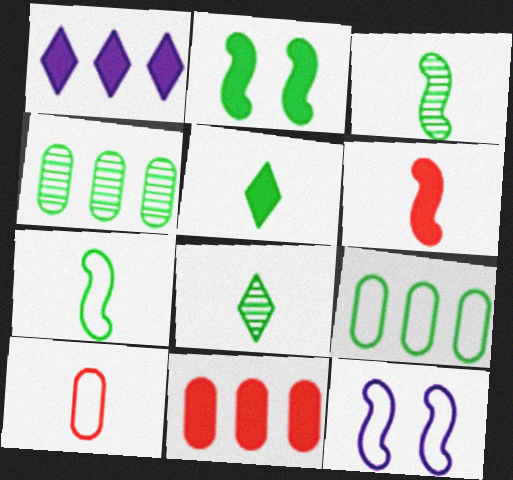[[2, 8, 9], 
[8, 11, 12]]